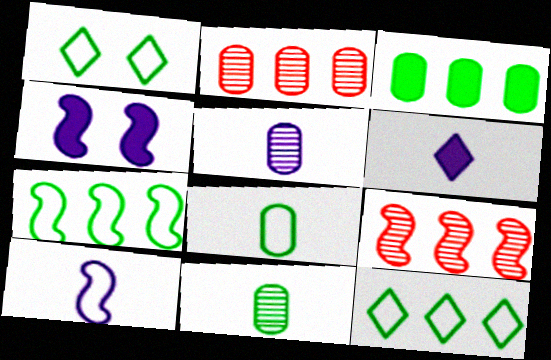[[1, 7, 8], 
[5, 6, 10]]